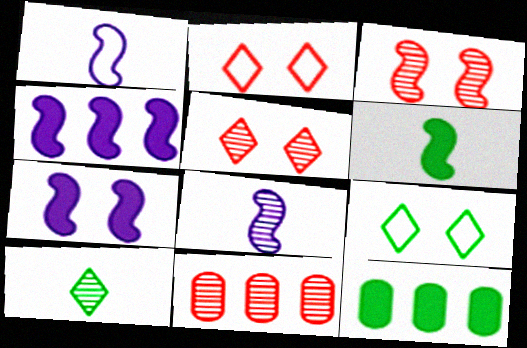[[1, 5, 12], 
[2, 8, 12]]